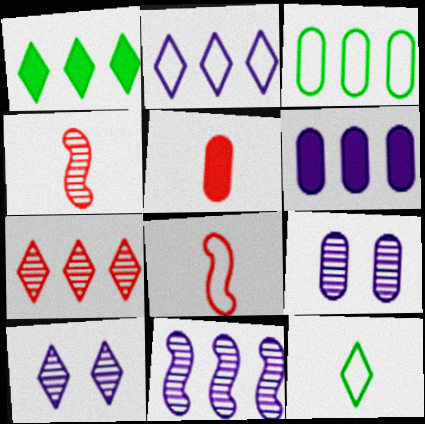[[1, 2, 7], 
[1, 8, 9], 
[2, 6, 11], 
[3, 5, 9]]